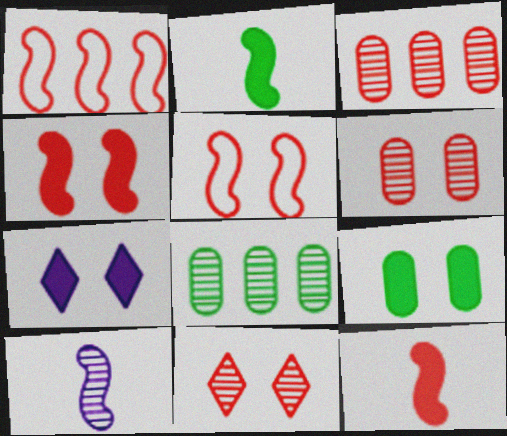[[4, 7, 9], 
[8, 10, 11]]